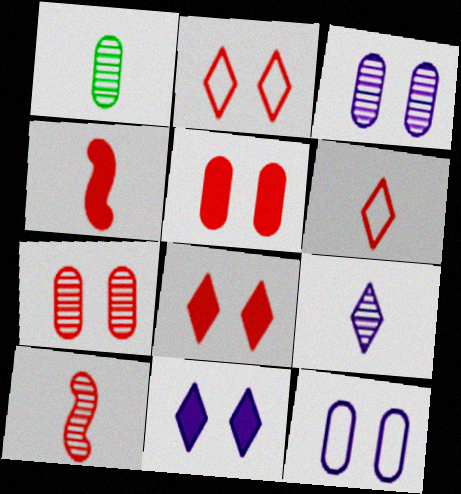[[1, 9, 10]]